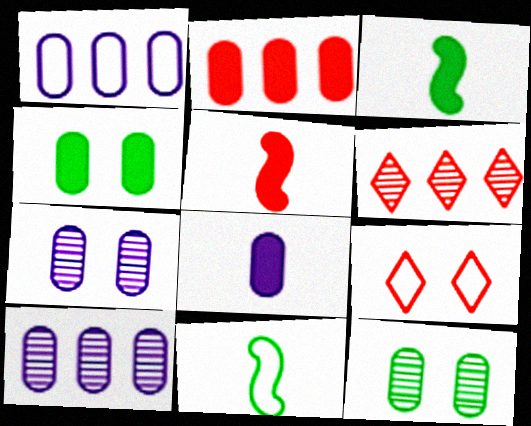[[1, 7, 8], 
[1, 9, 11], 
[2, 4, 8], 
[3, 9, 10]]